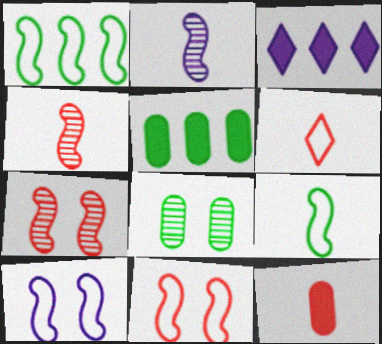[[4, 6, 12]]